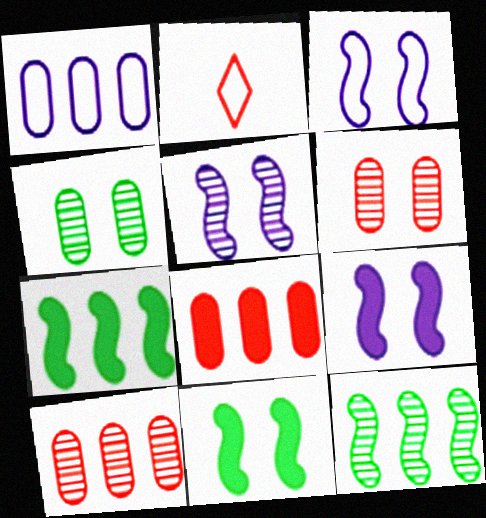[[3, 5, 9]]